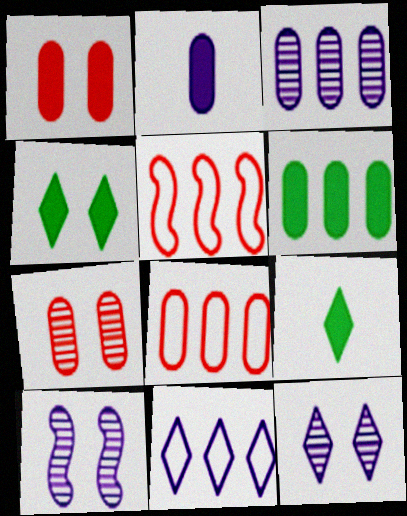[[1, 2, 6], 
[2, 10, 11], 
[3, 6, 8], 
[8, 9, 10]]